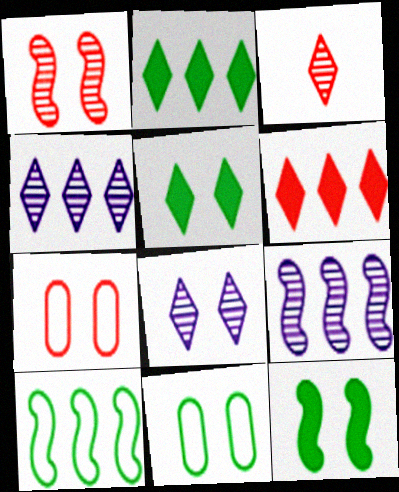[[7, 8, 12]]